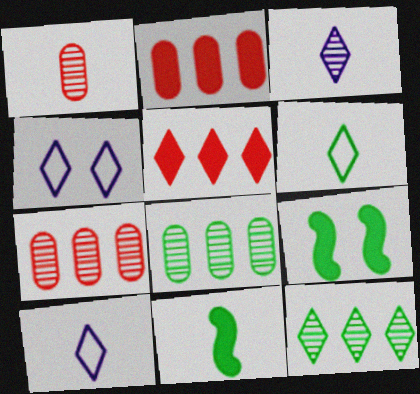[[1, 10, 11], 
[4, 7, 11], 
[6, 8, 9], 
[7, 9, 10]]